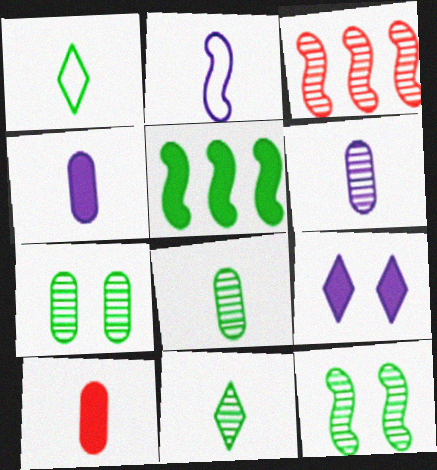[[1, 5, 7], 
[2, 10, 11], 
[5, 9, 10]]